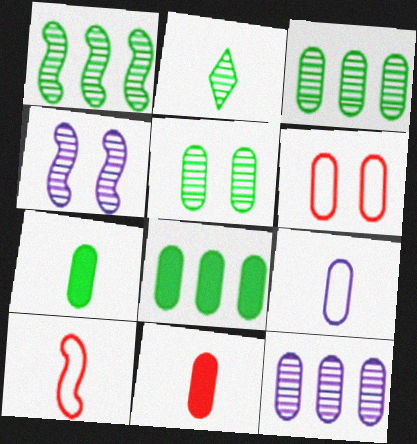[[1, 2, 5], 
[6, 7, 12]]